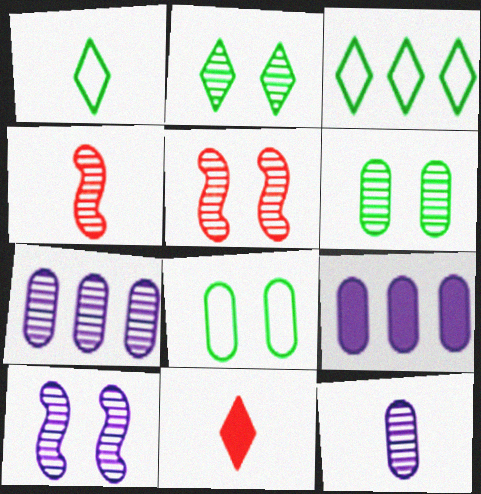[[1, 5, 9], 
[2, 4, 7]]